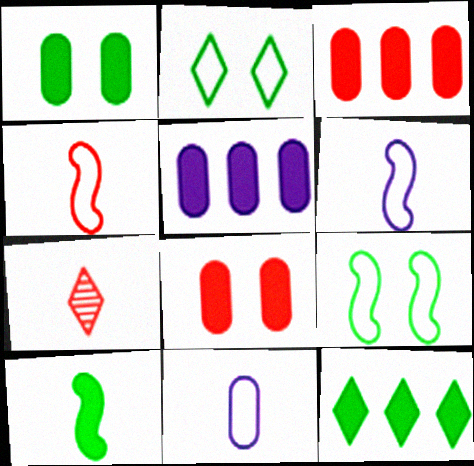[[1, 10, 12], 
[5, 7, 9], 
[7, 10, 11]]